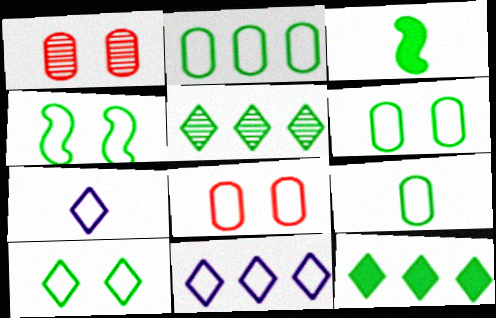[[1, 3, 11], 
[2, 6, 9], 
[3, 5, 6], 
[4, 6, 10]]